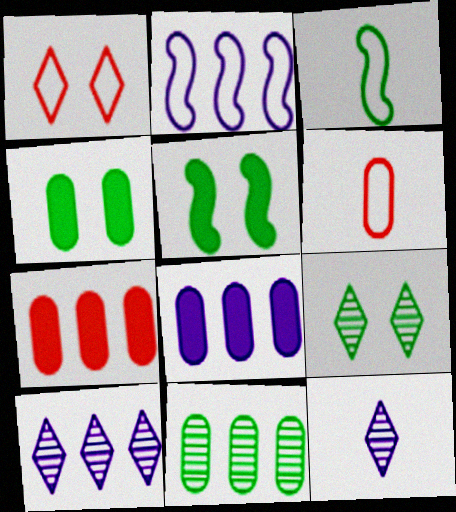[[2, 8, 10], 
[5, 6, 10]]